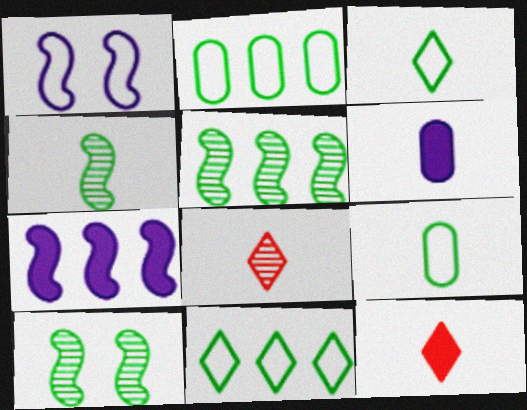[[4, 5, 10]]